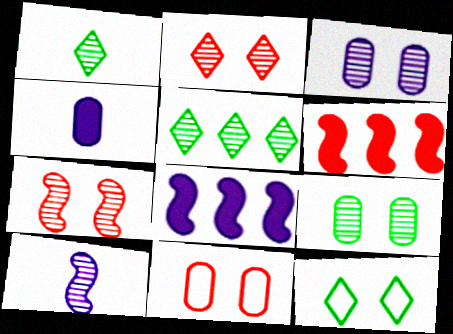[[1, 8, 11]]